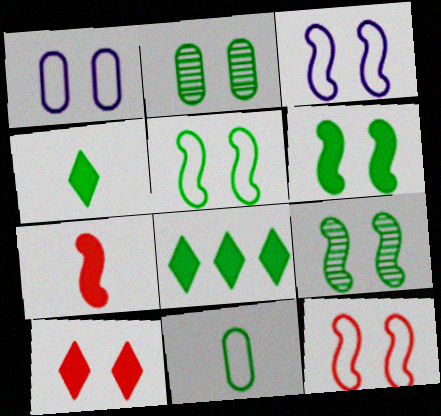[[1, 9, 10], 
[2, 3, 10], 
[3, 5, 12], 
[5, 6, 9], 
[8, 9, 11]]